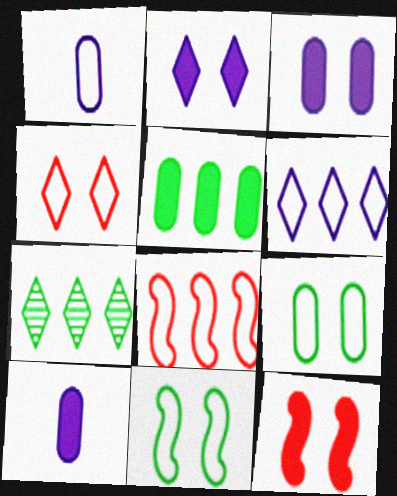[[1, 7, 12]]